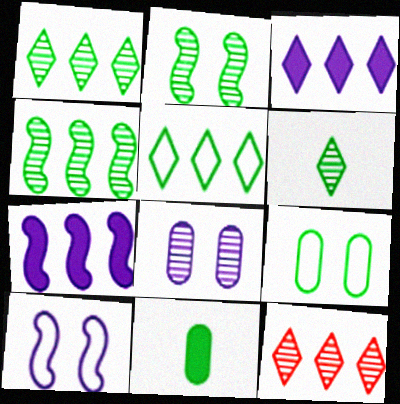[[2, 5, 11], 
[3, 5, 12], 
[10, 11, 12]]